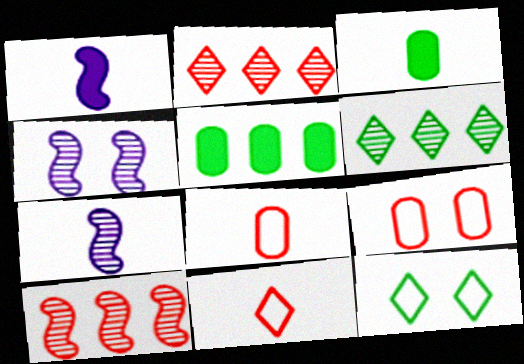[[1, 6, 9], 
[3, 7, 11], 
[4, 5, 11]]